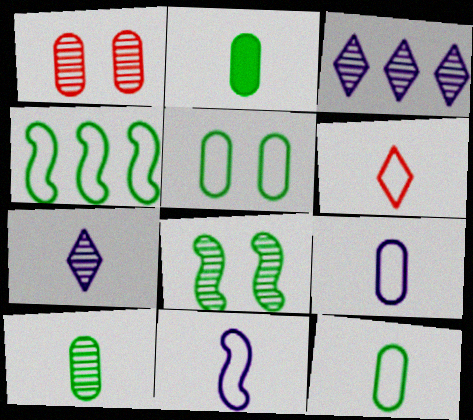[[2, 10, 12], 
[6, 11, 12]]